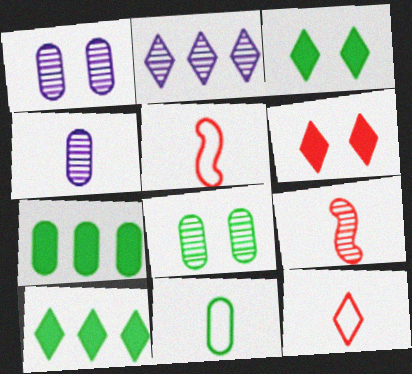[[1, 5, 10], 
[2, 3, 12], 
[2, 8, 9], 
[7, 8, 11]]